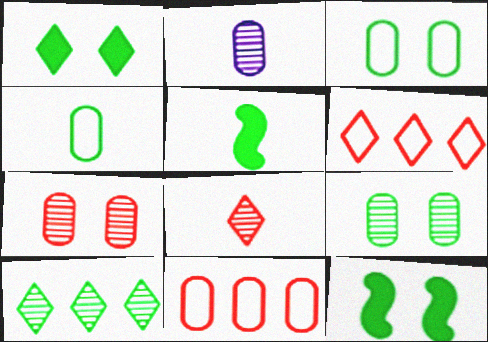[[2, 6, 12], 
[3, 5, 10], 
[4, 10, 12]]